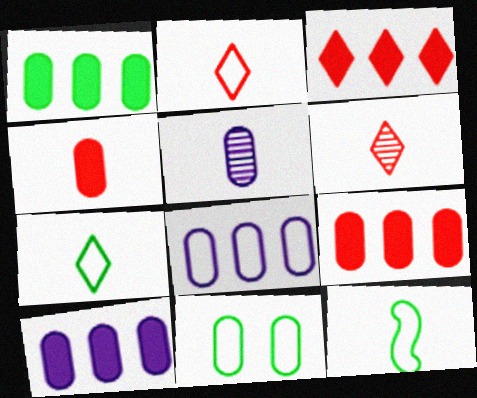[[1, 9, 10], 
[5, 9, 11]]